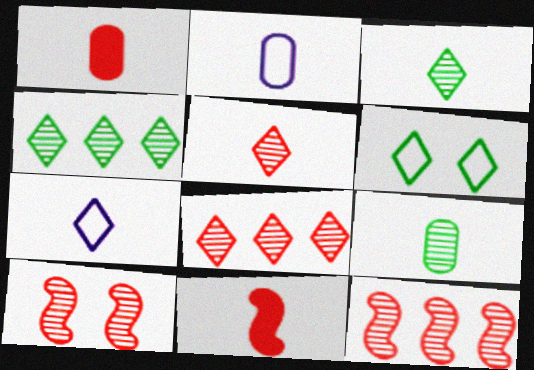[[1, 2, 9], 
[2, 3, 11], 
[7, 9, 11]]